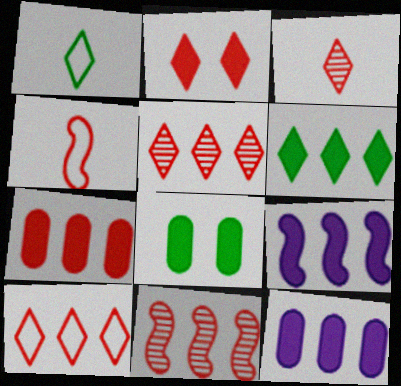[[2, 3, 10], 
[6, 7, 9], 
[7, 10, 11]]